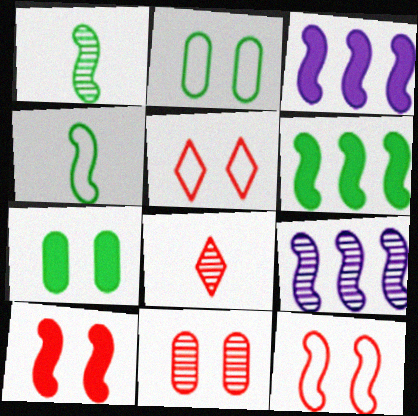[[1, 3, 12], 
[2, 3, 8], 
[4, 9, 10], 
[5, 10, 11]]